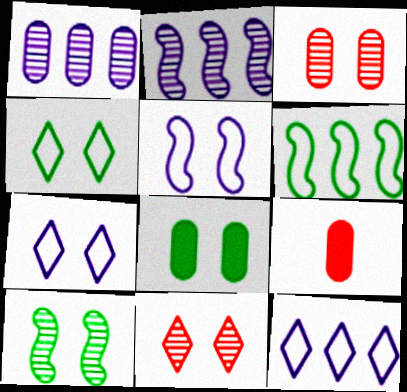[[2, 4, 9], 
[4, 8, 10], 
[5, 8, 11], 
[9, 10, 12]]